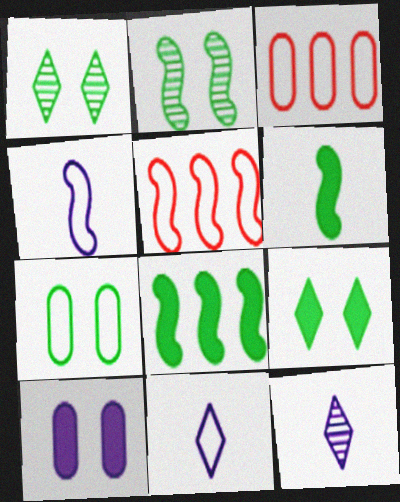[[2, 7, 9], 
[5, 7, 11]]